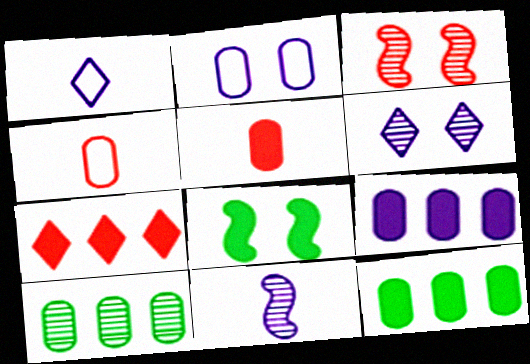[[1, 3, 12], 
[2, 5, 10], 
[3, 4, 7]]